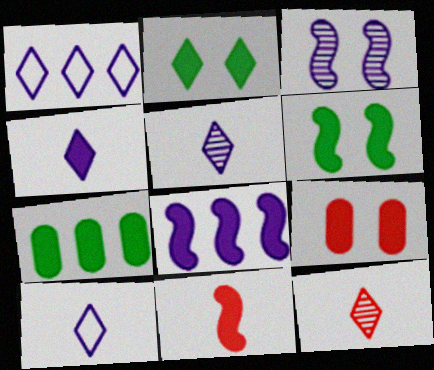[[1, 2, 12], 
[4, 5, 10], 
[6, 8, 11]]